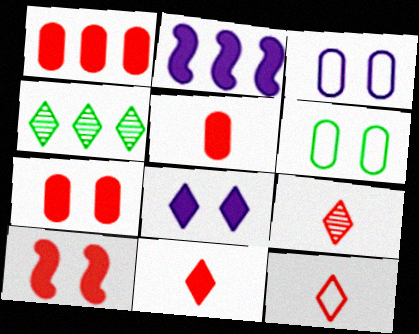[[1, 5, 7], 
[1, 10, 11], 
[2, 6, 9], 
[4, 8, 12], 
[9, 11, 12]]